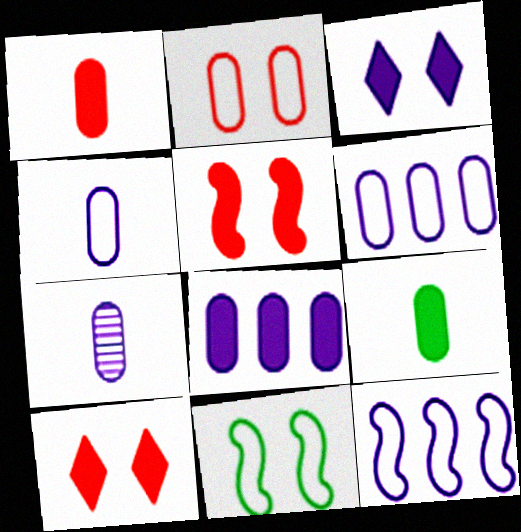[[3, 7, 12]]